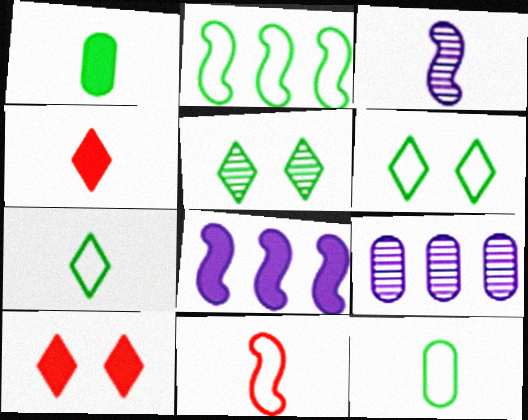[[1, 2, 5], 
[1, 8, 10], 
[2, 6, 12], 
[3, 4, 12]]